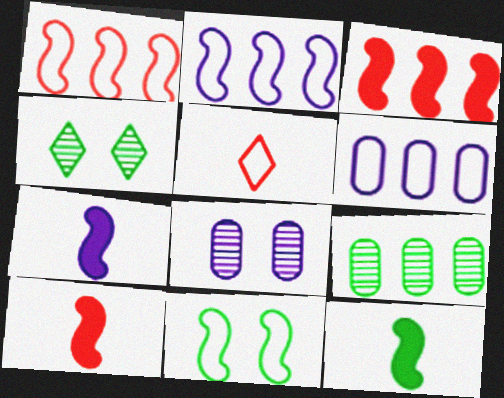[[4, 6, 10], 
[5, 6, 11], 
[7, 10, 12]]